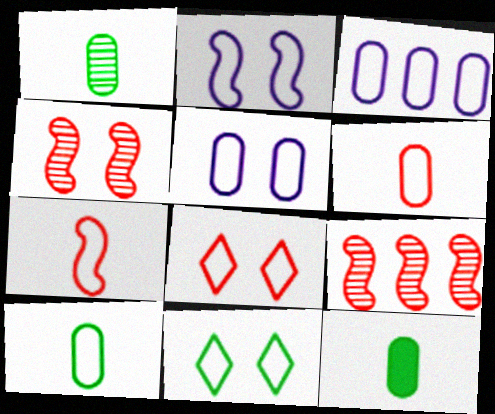[[1, 10, 12], 
[3, 7, 11]]